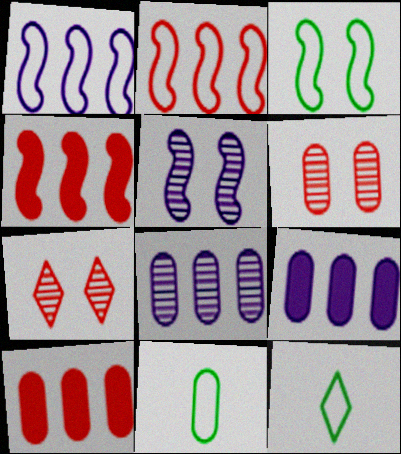[[5, 10, 12], 
[6, 9, 11]]